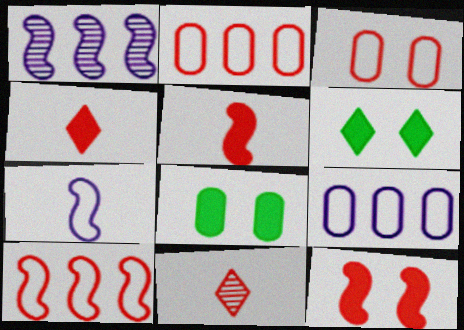[[2, 11, 12]]